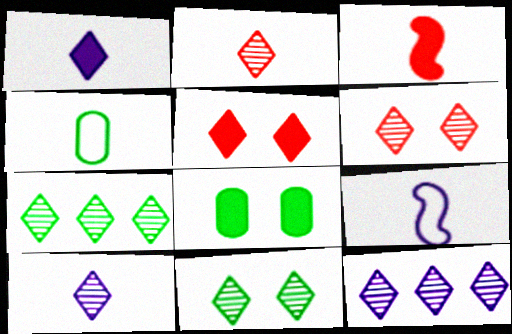[[2, 11, 12], 
[3, 4, 10], 
[6, 7, 10]]